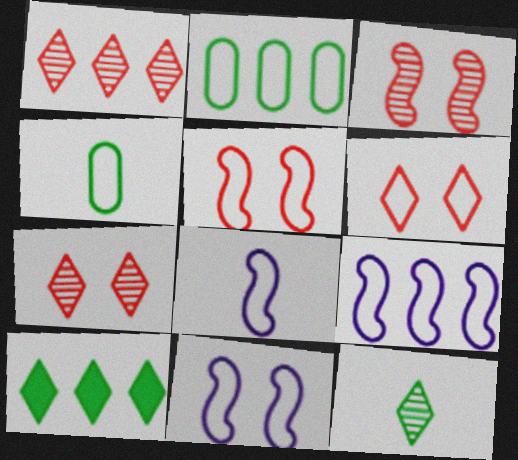[[2, 6, 8], 
[4, 6, 9], 
[8, 9, 11]]